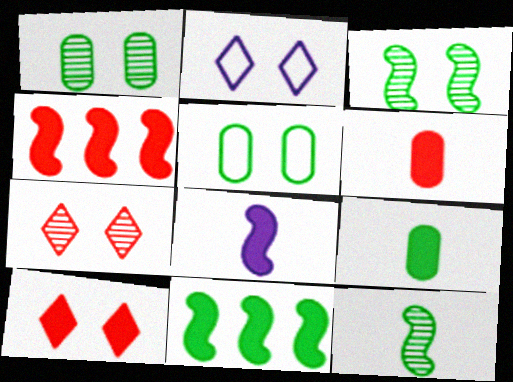[[4, 6, 10]]